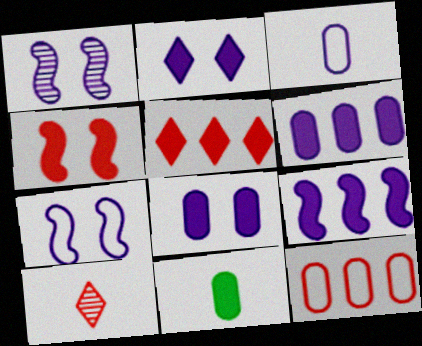[[4, 10, 12]]